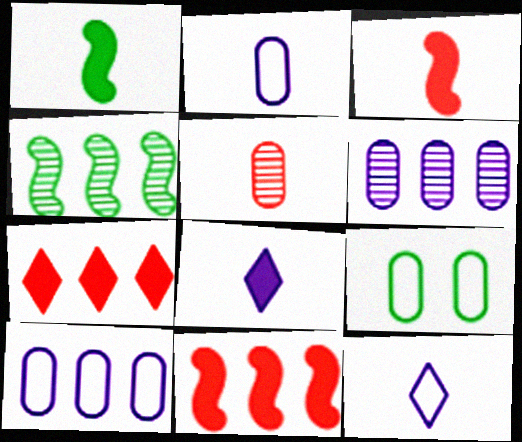[[1, 5, 12], 
[4, 7, 10]]